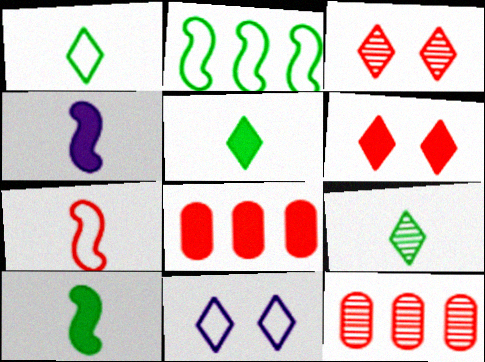[[1, 5, 9], 
[3, 7, 8], 
[6, 7, 12], 
[10, 11, 12]]